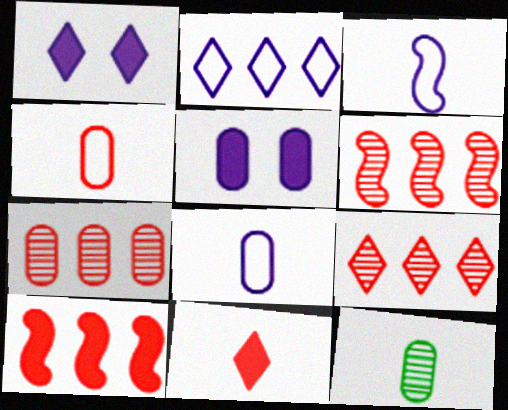[[3, 11, 12], 
[6, 7, 9]]